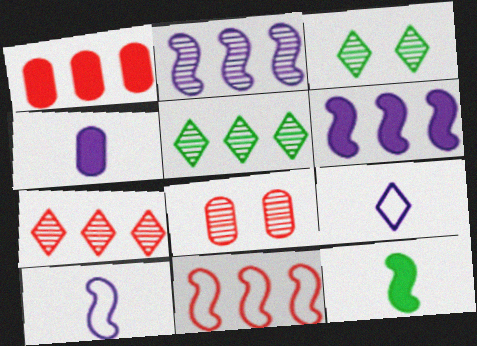[[1, 3, 10], 
[1, 7, 11], 
[3, 4, 11]]